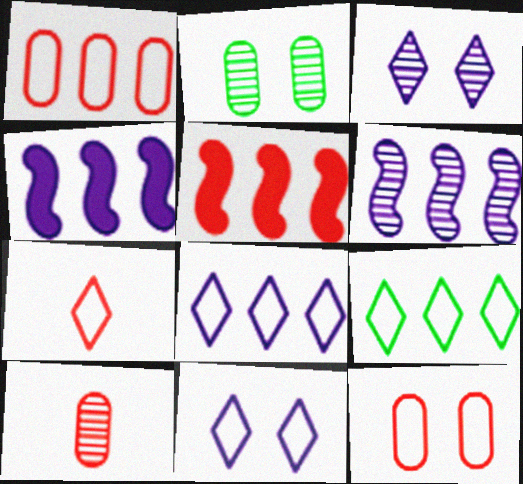[[2, 4, 7], 
[7, 9, 11]]